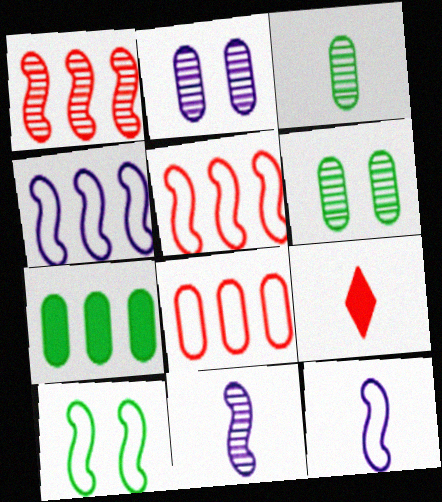[[3, 9, 12], 
[4, 6, 9], 
[5, 10, 12]]